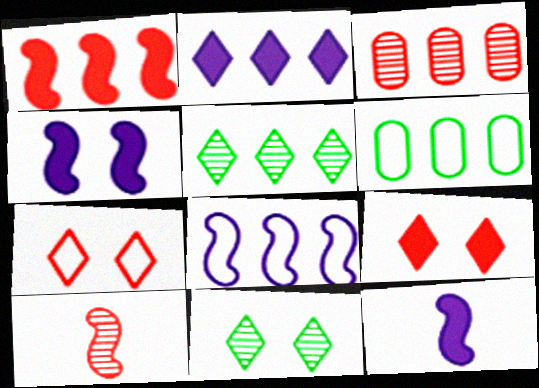[]